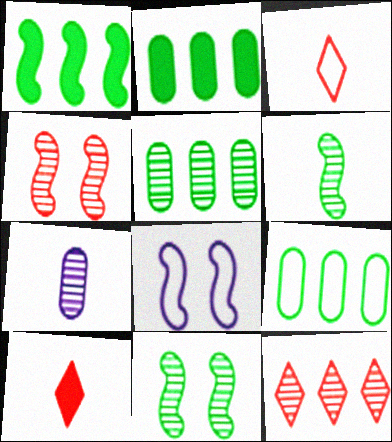[[2, 5, 9], 
[3, 8, 9], 
[5, 8, 10], 
[7, 11, 12]]